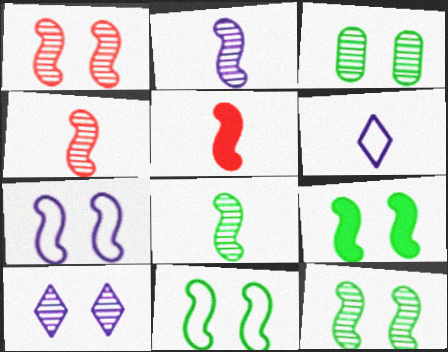[[1, 3, 10], 
[1, 7, 9], 
[2, 4, 8], 
[9, 11, 12]]